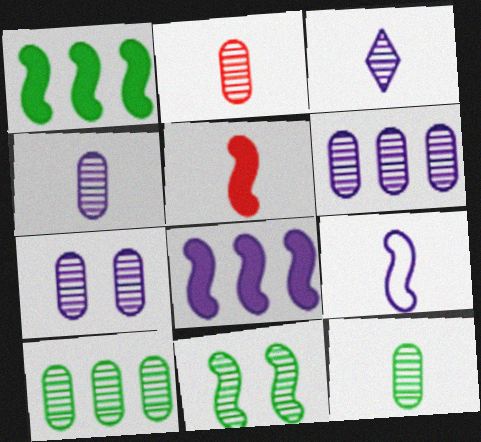[[2, 4, 12], 
[2, 7, 10], 
[4, 6, 7]]